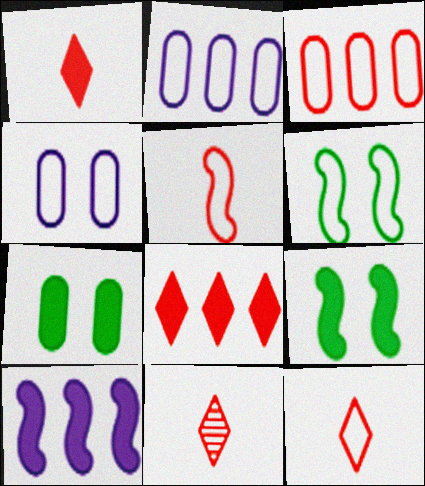[[1, 7, 10], 
[1, 11, 12], 
[2, 6, 12], 
[2, 9, 11]]